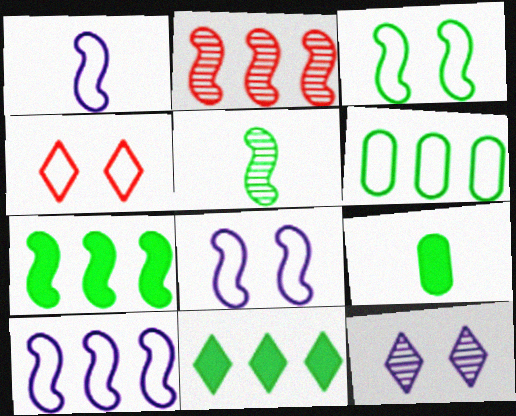[[1, 4, 6], 
[1, 8, 10], 
[2, 7, 10], 
[3, 5, 7]]